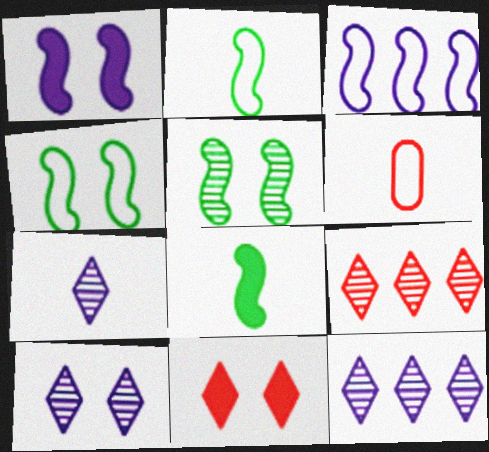[[6, 7, 8], 
[7, 10, 12]]